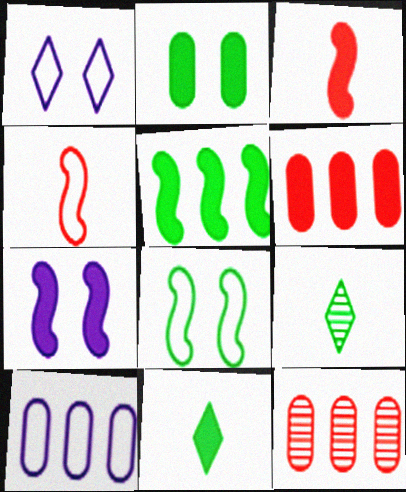[[2, 5, 11], 
[3, 5, 7], 
[6, 7, 11]]